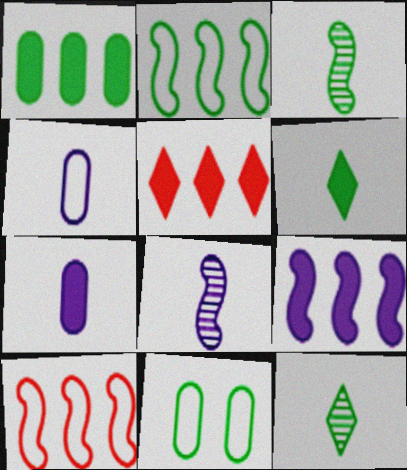[[1, 5, 9], 
[5, 8, 11]]